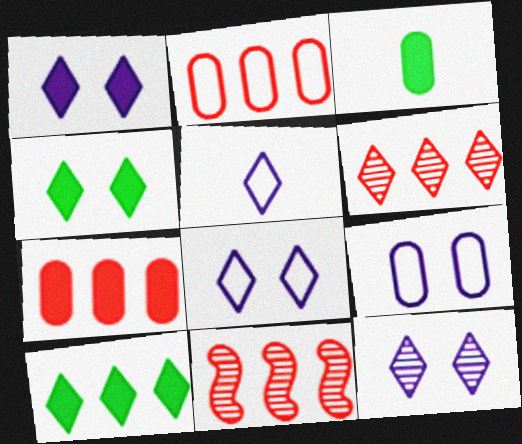[[1, 8, 12], 
[3, 8, 11], 
[4, 5, 6]]